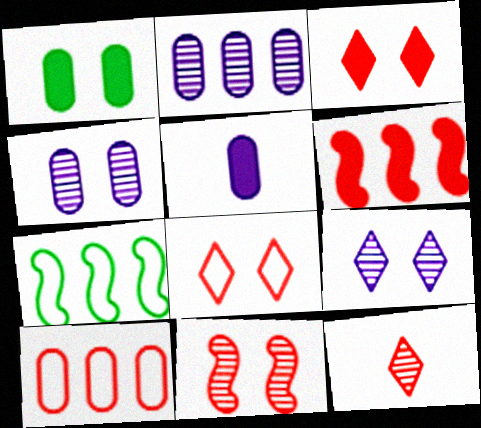[]